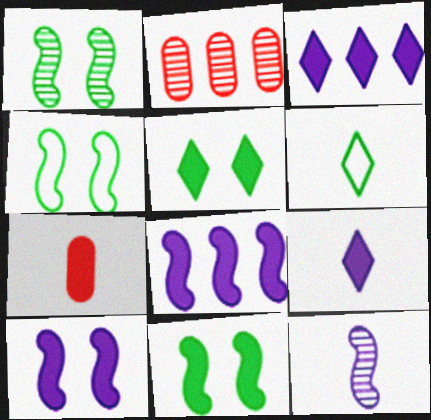[[1, 4, 11], 
[2, 4, 9], 
[2, 6, 10], 
[3, 7, 11], 
[5, 7, 8], 
[6, 7, 12]]